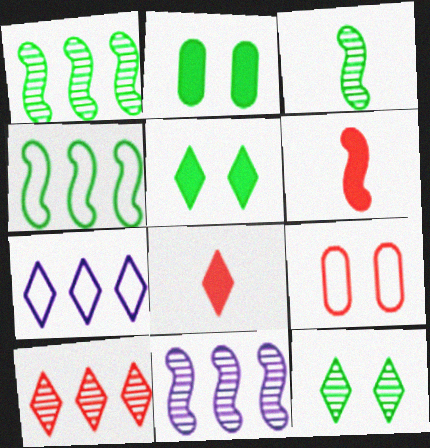[[6, 9, 10], 
[7, 8, 12]]